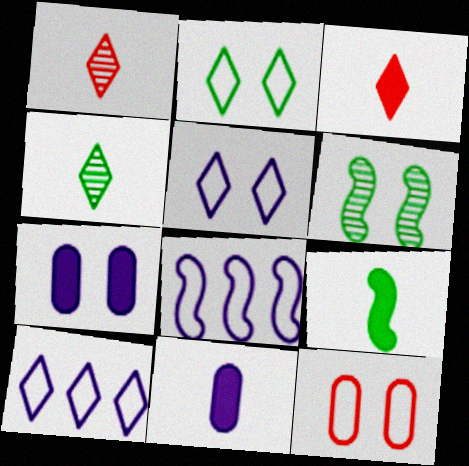[[3, 9, 11]]